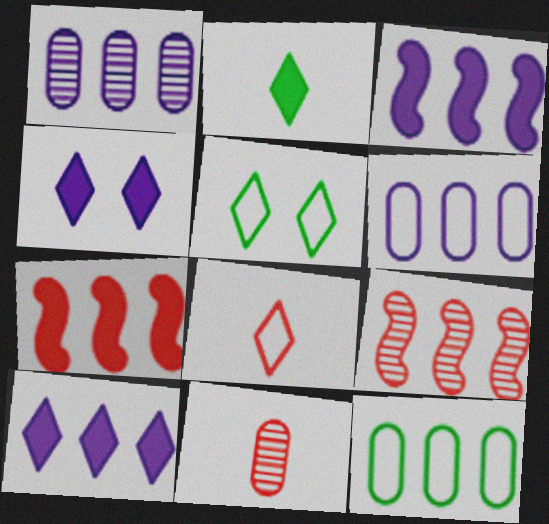[[3, 5, 11], 
[9, 10, 12]]